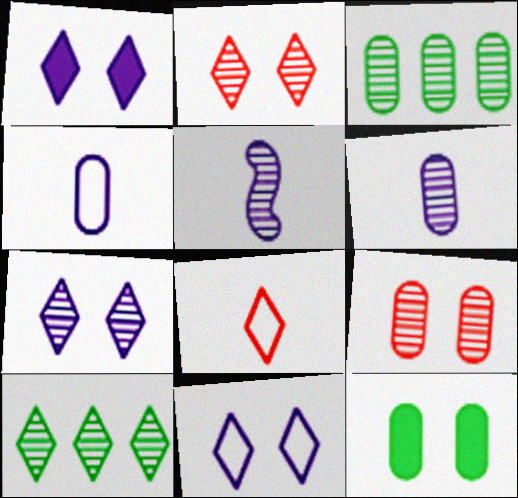[[1, 7, 11], 
[1, 8, 10], 
[2, 3, 5], 
[3, 6, 9], 
[5, 9, 10]]